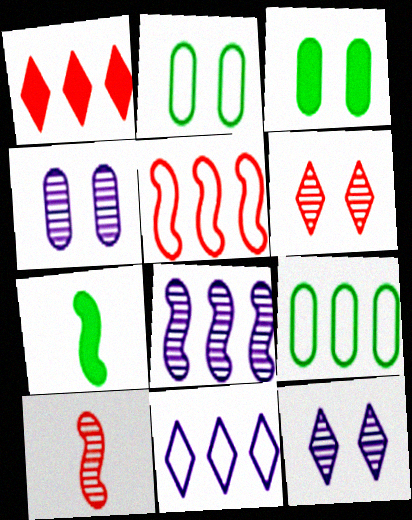[[1, 8, 9], 
[3, 10, 11], 
[5, 9, 11]]